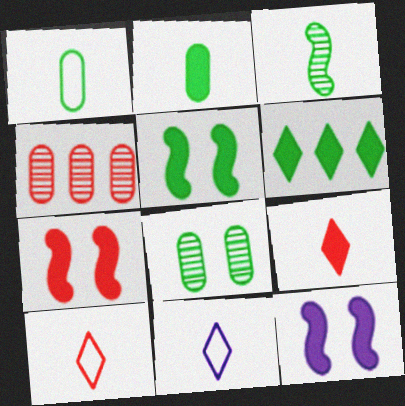[[2, 5, 6], 
[4, 5, 11], 
[4, 7, 10], 
[5, 7, 12]]